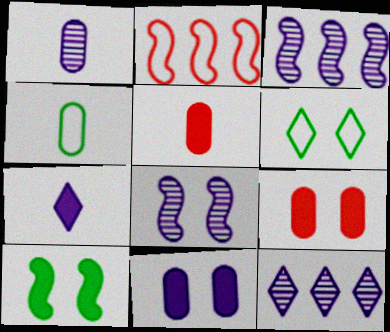[[1, 4, 5], 
[1, 8, 12], 
[3, 5, 6], 
[6, 8, 9]]